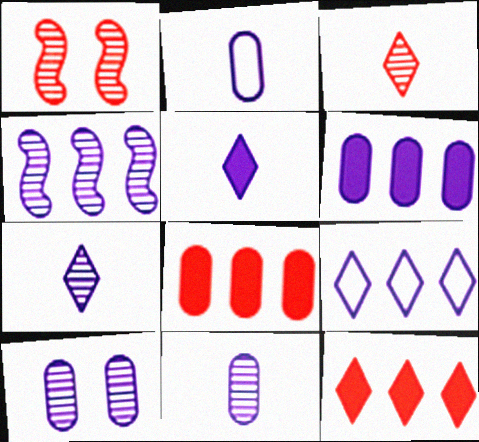[[2, 6, 10], 
[4, 6, 9], 
[4, 7, 10]]